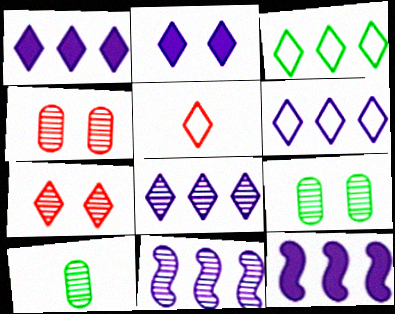[[1, 6, 8], 
[5, 9, 12], 
[7, 10, 11]]